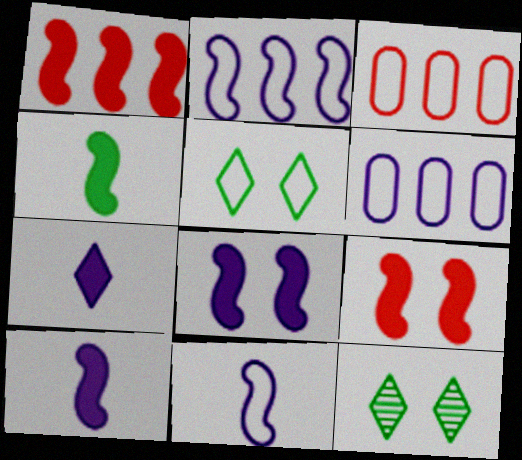[[1, 4, 8], 
[3, 5, 11], 
[3, 10, 12]]